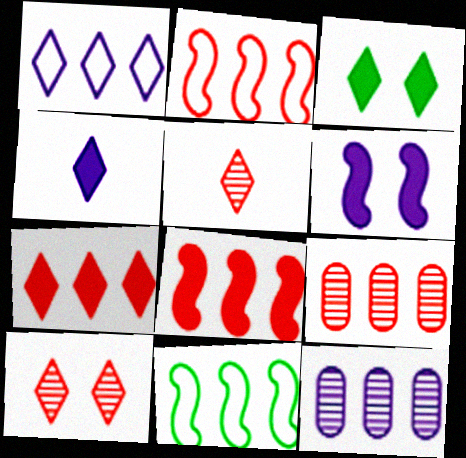[[1, 3, 5], 
[2, 7, 9], 
[3, 4, 7], 
[7, 11, 12]]